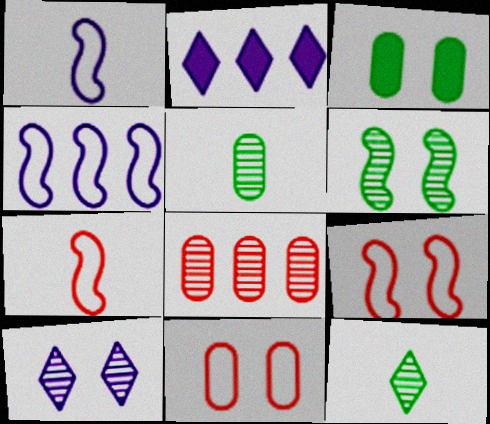[[2, 5, 9], 
[3, 9, 10]]